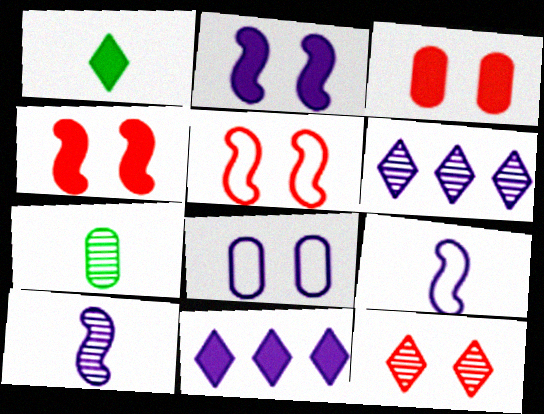[[3, 5, 12], 
[5, 7, 11], 
[8, 10, 11]]